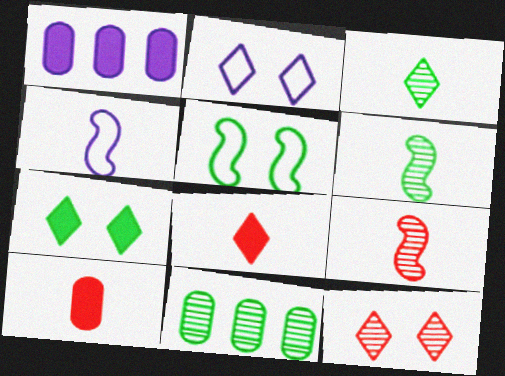[[2, 7, 12], 
[3, 4, 10]]